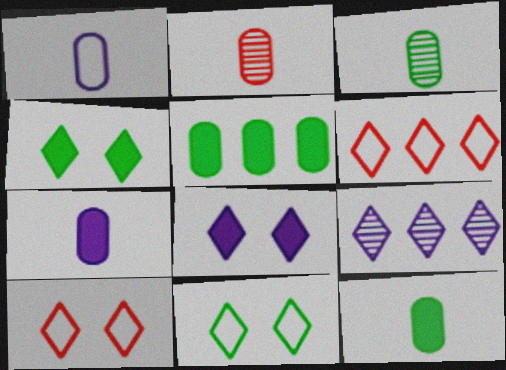[[1, 2, 12]]